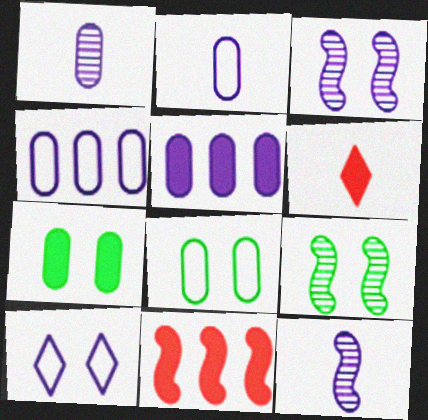[[4, 6, 9], 
[5, 10, 12]]